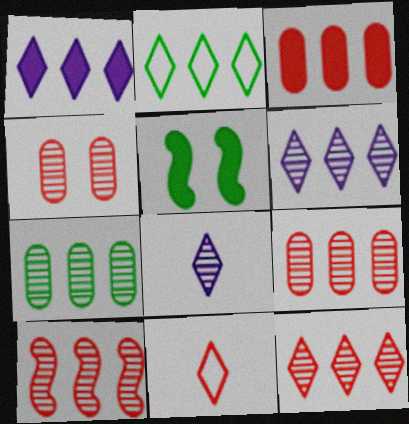[[1, 2, 12], 
[6, 7, 10], 
[9, 10, 12]]